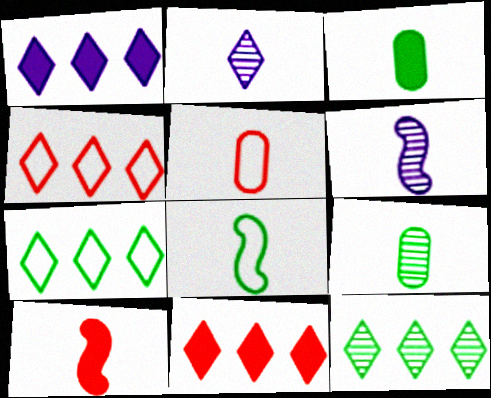[[1, 4, 12], 
[6, 8, 10]]